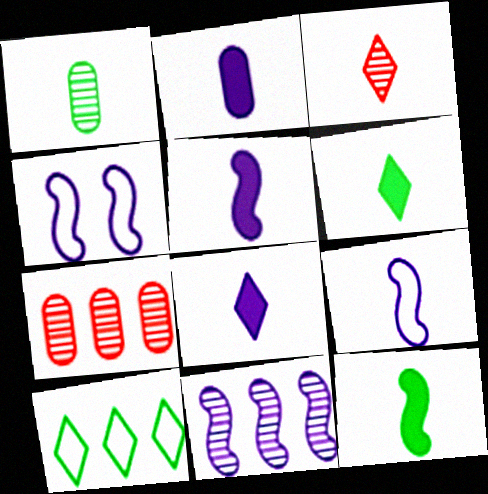[[2, 5, 8], 
[4, 5, 11], 
[4, 6, 7]]